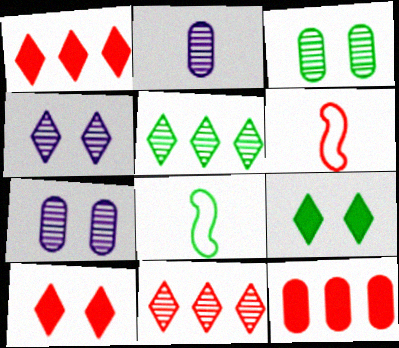[[1, 7, 8], 
[4, 8, 12]]